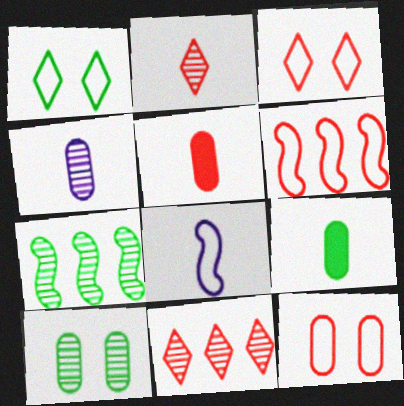[[1, 7, 9], 
[2, 8, 9]]